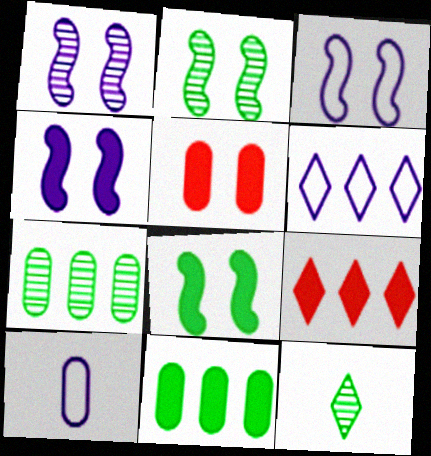[[1, 3, 4], 
[2, 7, 12], 
[2, 9, 10], 
[3, 6, 10], 
[5, 7, 10]]